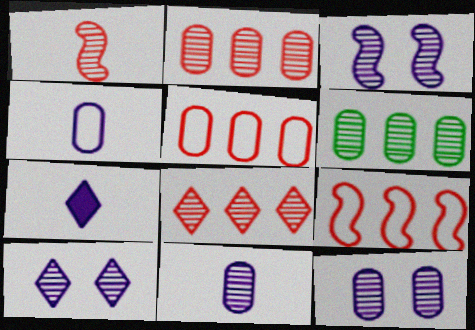[[1, 6, 10], 
[3, 10, 12]]